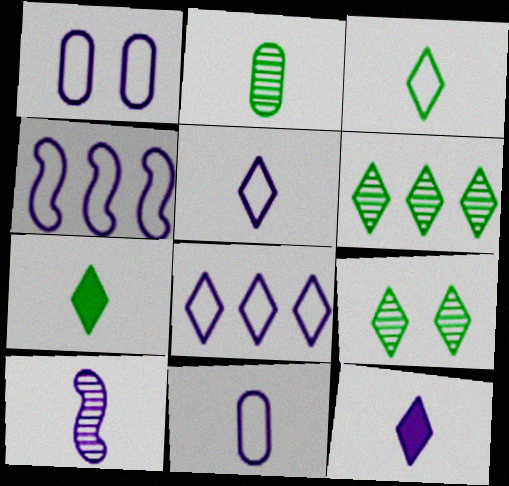[[1, 4, 5], 
[10, 11, 12]]